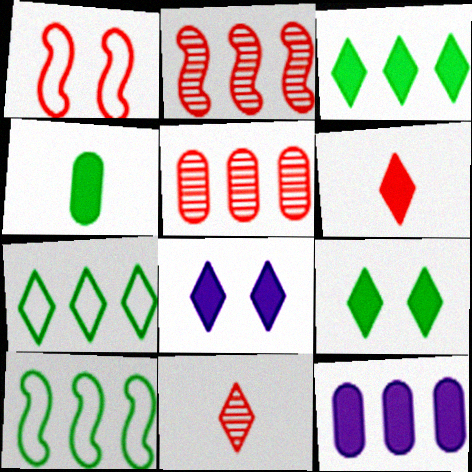[[1, 5, 6], 
[2, 7, 12], 
[3, 6, 8], 
[7, 8, 11]]